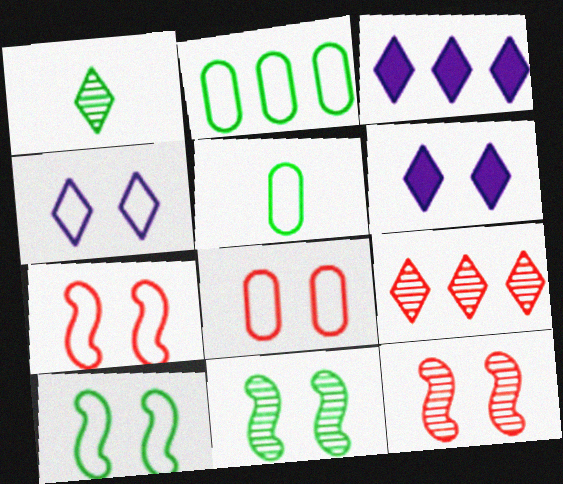[[3, 5, 12], 
[4, 8, 10], 
[6, 8, 11]]